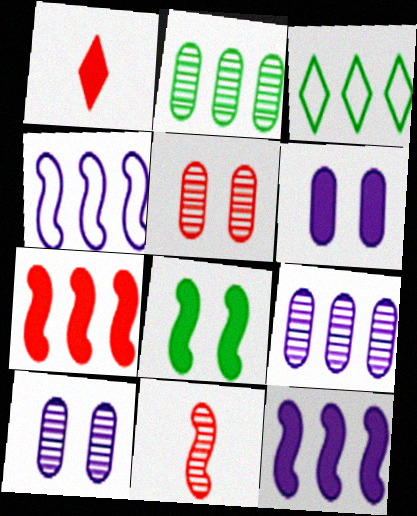[[3, 6, 11], 
[3, 7, 9], 
[4, 8, 11]]